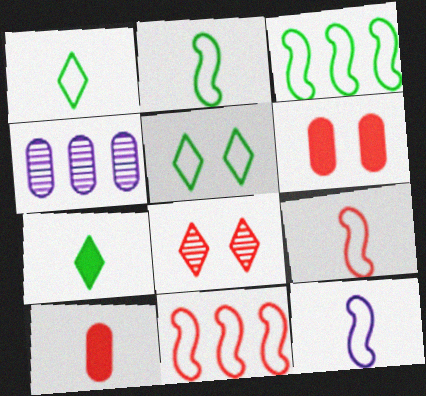[[2, 9, 12], 
[8, 10, 11]]